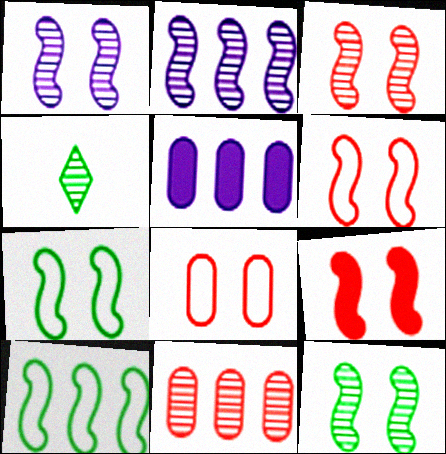[[1, 3, 12], 
[1, 4, 11], 
[1, 7, 9], 
[3, 6, 9], 
[4, 5, 6]]